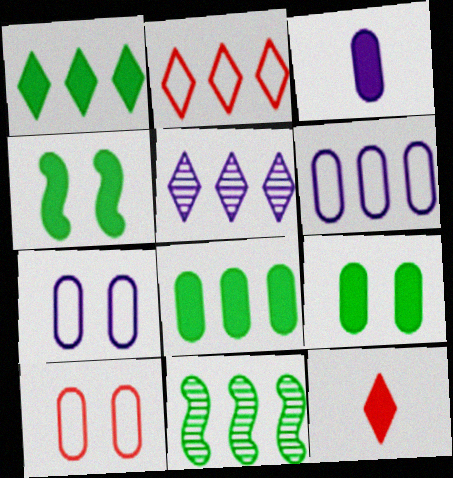[[1, 2, 5], 
[7, 11, 12]]